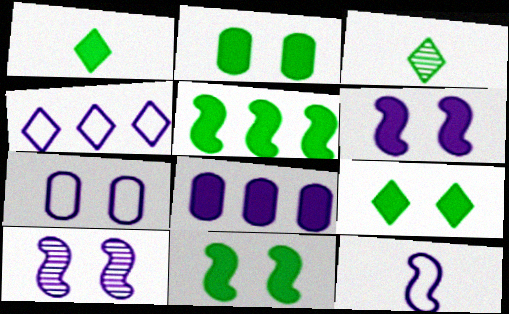[[1, 2, 5], 
[2, 9, 11], 
[4, 7, 12]]